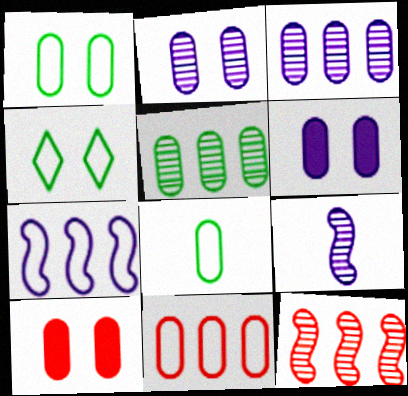[[1, 2, 10], 
[3, 8, 10]]